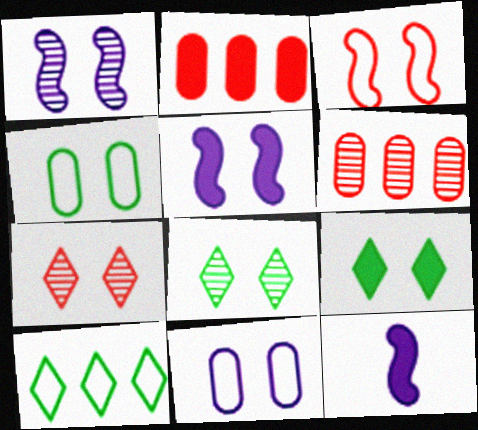[[2, 9, 12], 
[4, 5, 7]]